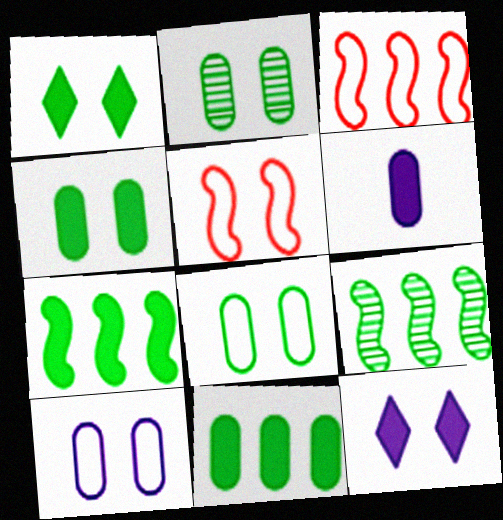[[2, 4, 8], 
[2, 5, 12]]